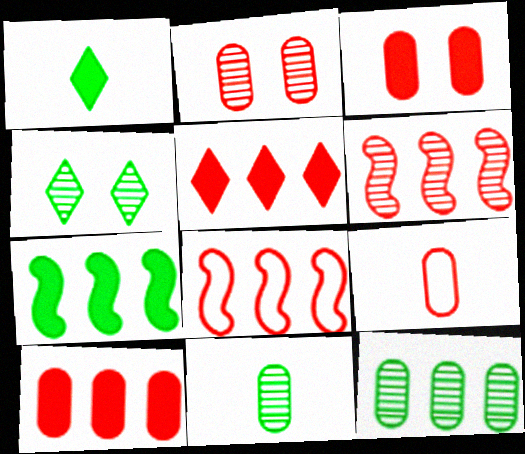[[2, 9, 10]]